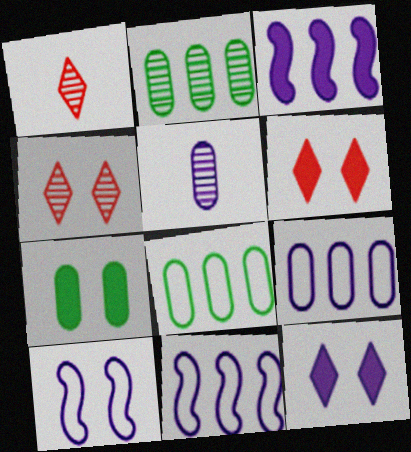[[1, 7, 11], 
[4, 7, 10], 
[5, 11, 12]]